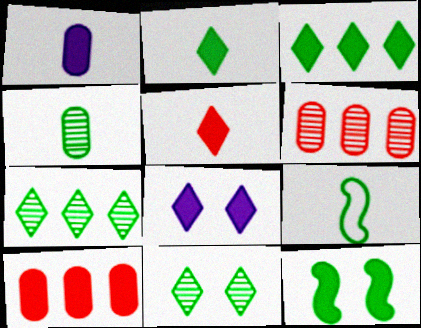[[2, 4, 9], 
[3, 5, 8], 
[6, 8, 9]]